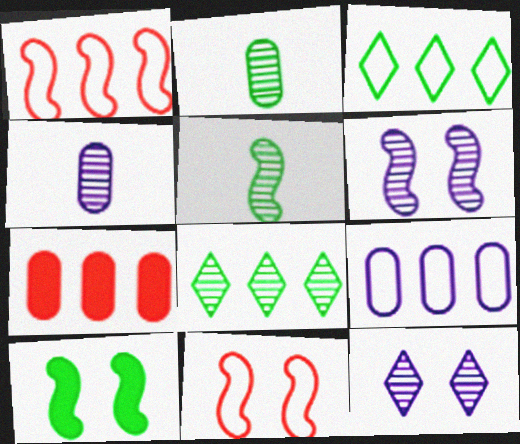[[1, 3, 9], 
[2, 3, 10], 
[6, 10, 11]]